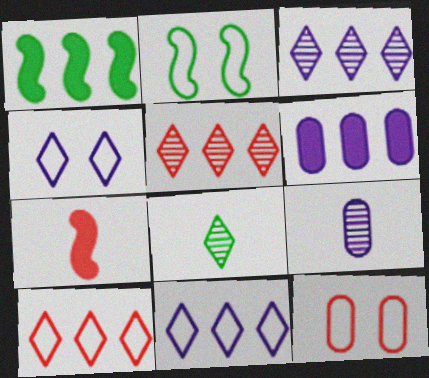[[2, 4, 12], 
[5, 7, 12]]